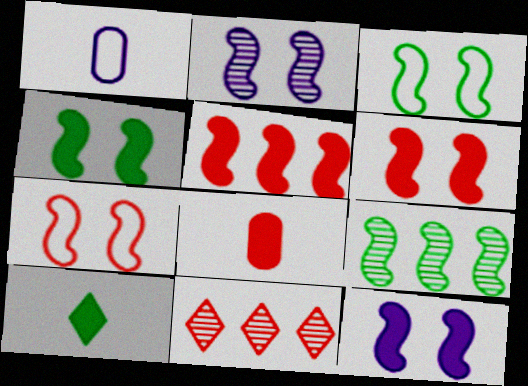[[1, 4, 11], 
[2, 3, 6], 
[2, 4, 7], 
[4, 6, 12], 
[7, 8, 11]]